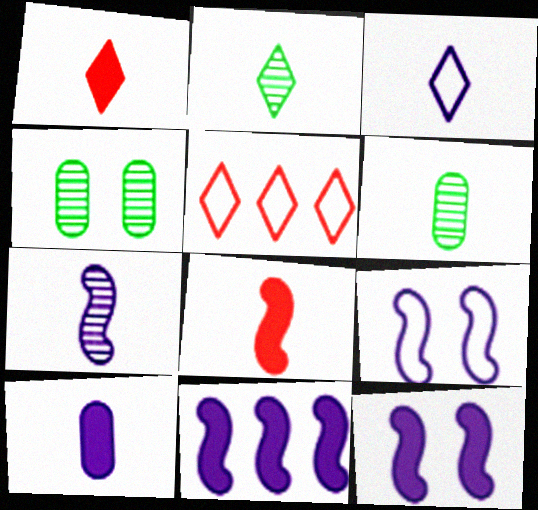[[1, 2, 3], 
[3, 6, 8], 
[3, 7, 10], 
[5, 6, 12], 
[7, 9, 11]]